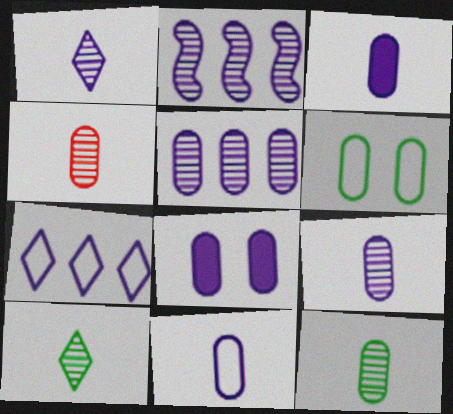[[3, 9, 11], 
[4, 9, 12], 
[5, 8, 11]]